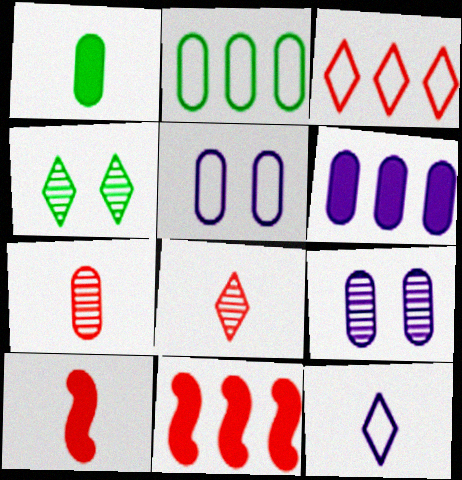[]